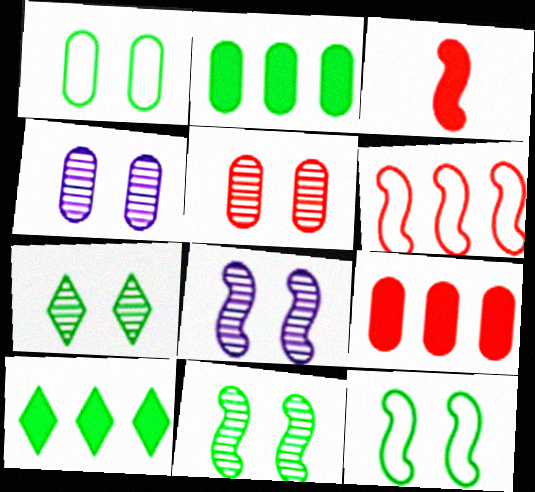[[5, 7, 8]]